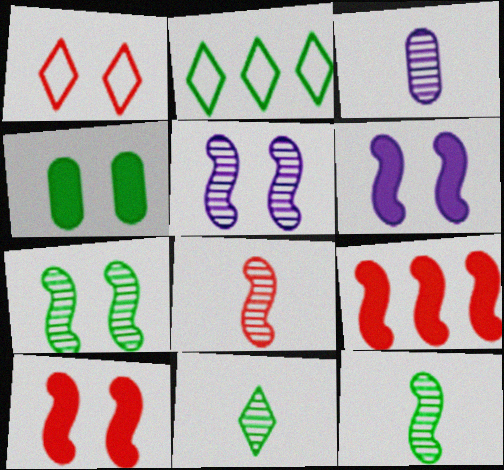[[1, 4, 5], 
[2, 3, 10], 
[2, 4, 12], 
[3, 8, 11]]